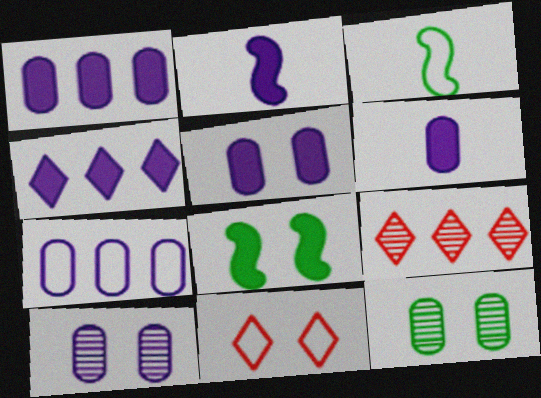[[1, 5, 6], 
[2, 4, 5], 
[3, 5, 9], 
[3, 7, 11], 
[6, 7, 10], 
[8, 10, 11]]